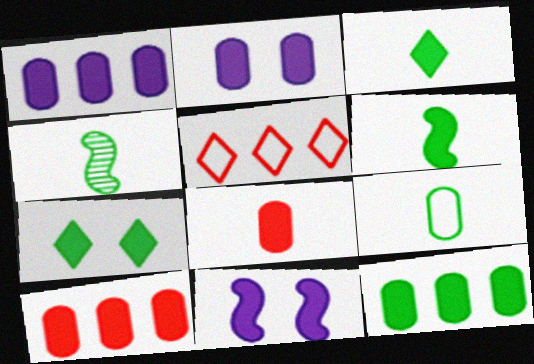[[1, 10, 12], 
[2, 4, 5], 
[2, 8, 12], 
[3, 4, 9], 
[3, 10, 11], 
[6, 7, 12]]